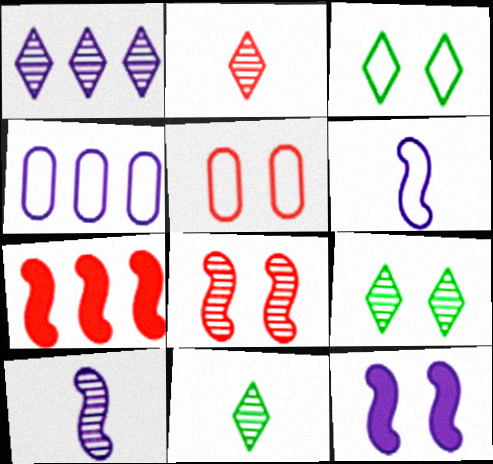[[1, 2, 9], 
[2, 5, 7], 
[5, 9, 12]]